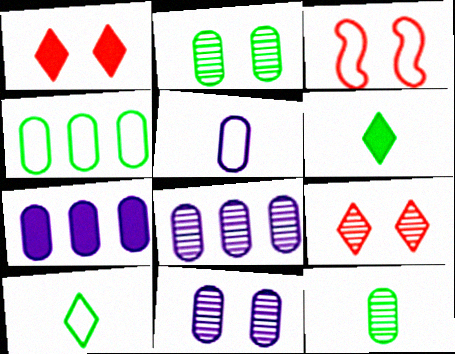[[3, 6, 8], 
[5, 7, 11]]